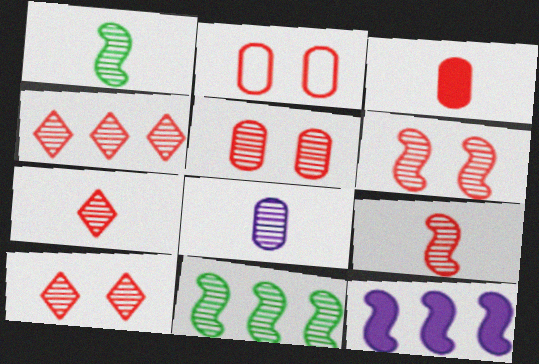[[1, 7, 8], 
[4, 5, 9], 
[4, 7, 10], 
[5, 6, 10], 
[8, 10, 11]]